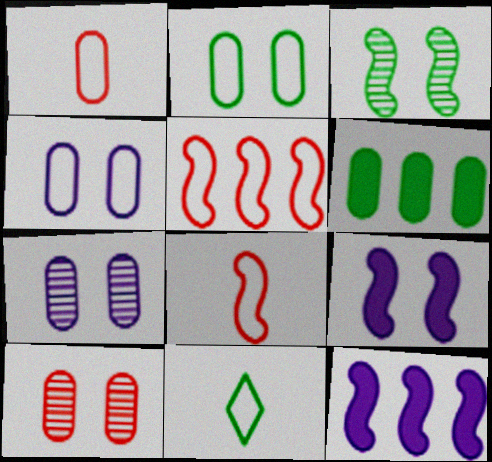[[1, 6, 7], 
[3, 6, 11], 
[3, 8, 12], 
[4, 5, 11], 
[10, 11, 12]]